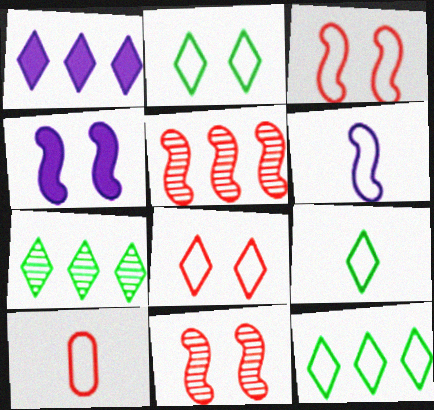[[2, 9, 12], 
[4, 7, 10], 
[6, 9, 10]]